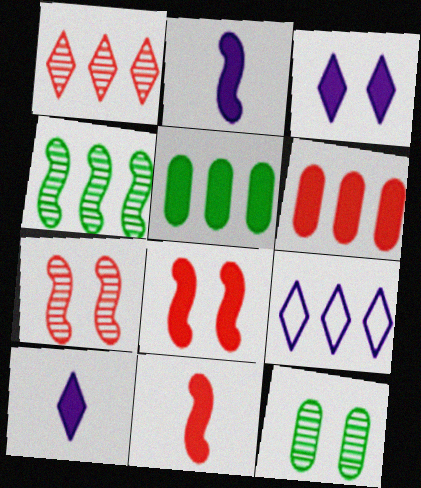[[3, 5, 11], 
[4, 6, 9], 
[5, 8, 10], 
[9, 11, 12]]